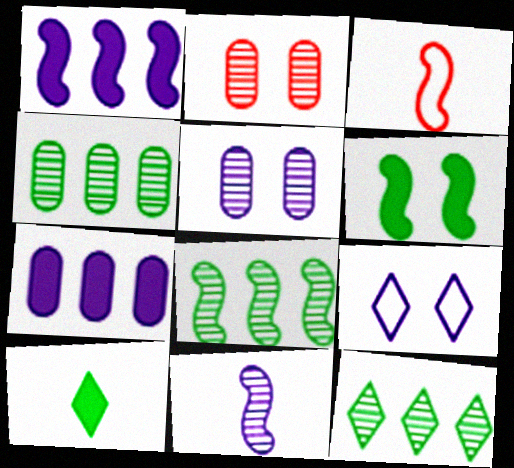[[2, 6, 9], 
[2, 11, 12], 
[4, 8, 12], 
[7, 9, 11]]